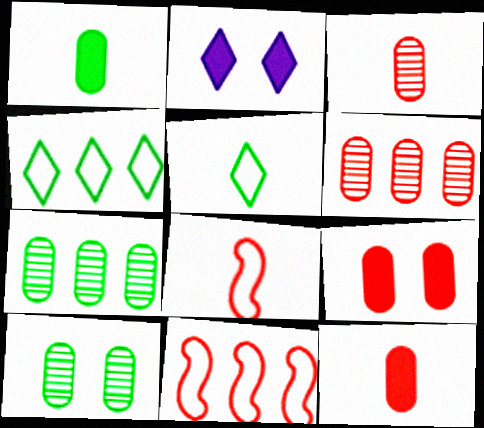[[2, 7, 8]]